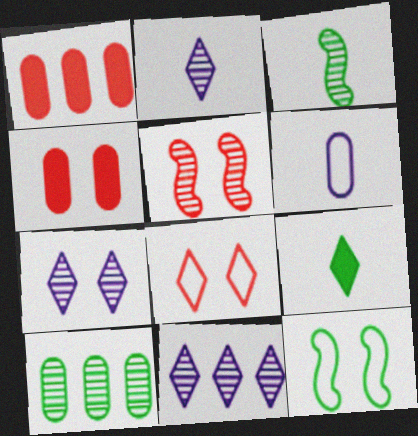[[1, 2, 12], 
[2, 5, 10], 
[2, 7, 11], 
[4, 5, 8], 
[4, 6, 10], 
[4, 7, 12], 
[8, 9, 11], 
[9, 10, 12]]